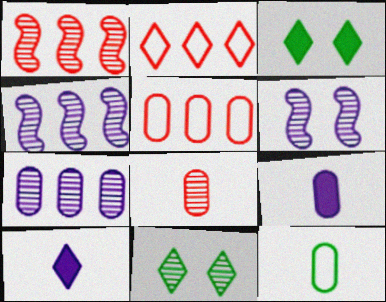[[2, 10, 11], 
[4, 8, 11], 
[8, 9, 12]]